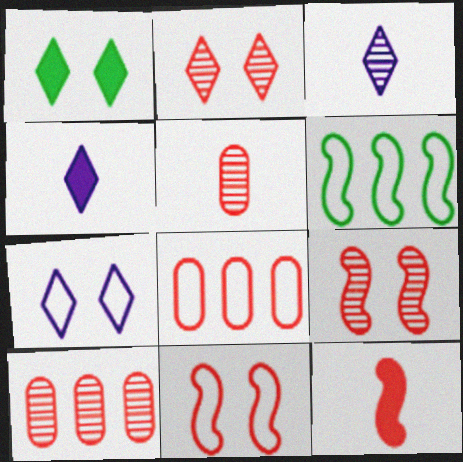[[1, 2, 7], 
[2, 8, 12]]